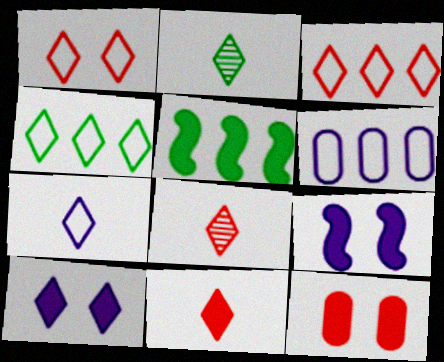[[1, 4, 7], 
[2, 3, 10], 
[2, 7, 11], 
[4, 8, 10]]